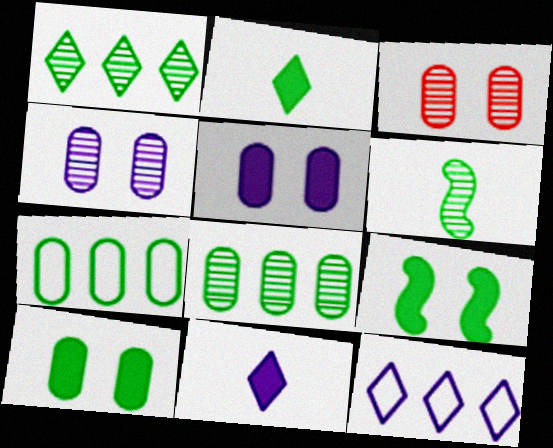[]